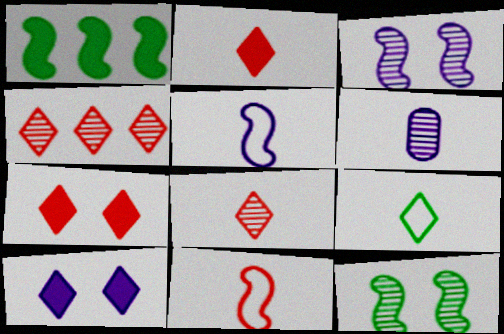[[1, 3, 11], 
[4, 6, 12], 
[4, 9, 10]]